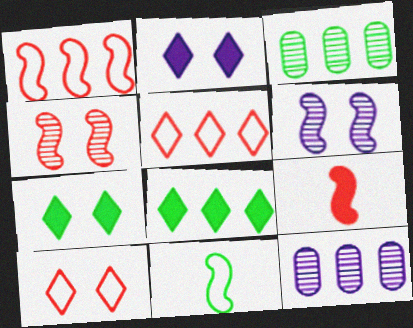[[1, 4, 9], 
[1, 8, 12], 
[3, 7, 11]]